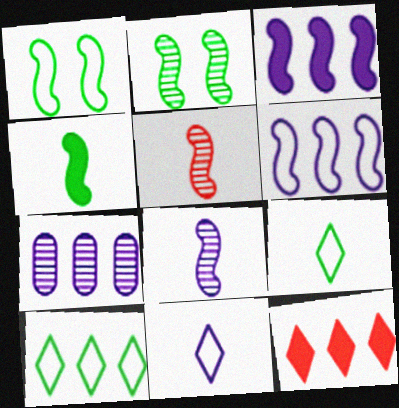[[1, 3, 5]]